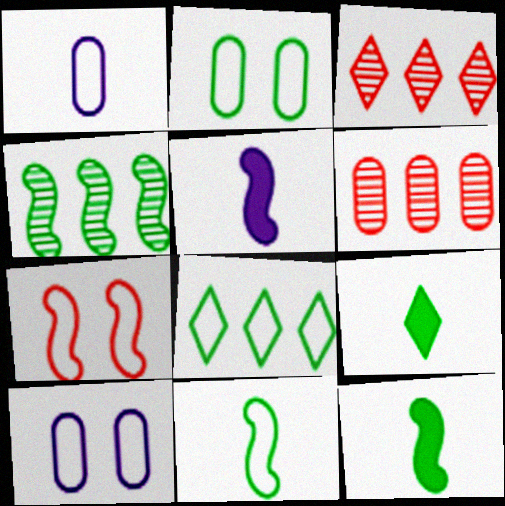[[1, 7, 8], 
[2, 3, 5], 
[2, 4, 9], 
[2, 8, 11], 
[3, 10, 12], 
[4, 5, 7]]